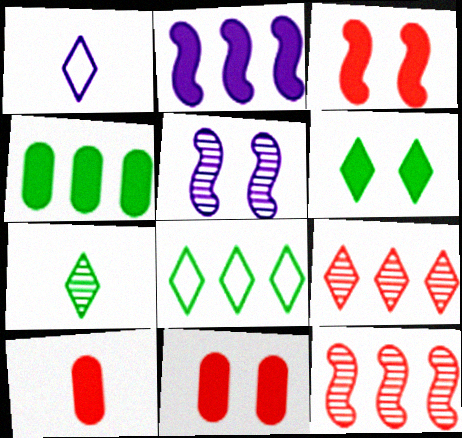[[1, 6, 9], 
[2, 6, 10], 
[5, 8, 10], 
[6, 7, 8]]